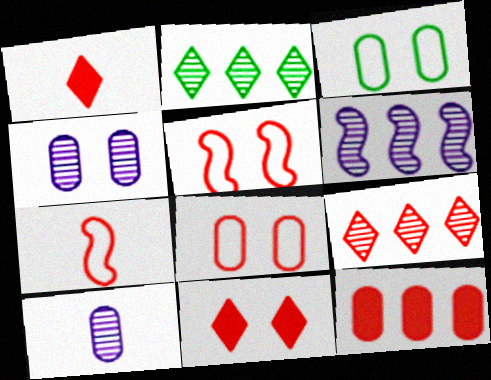[[1, 3, 6], 
[3, 10, 12]]